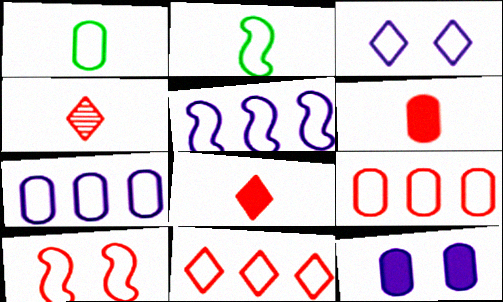[[2, 3, 9], 
[2, 5, 10]]